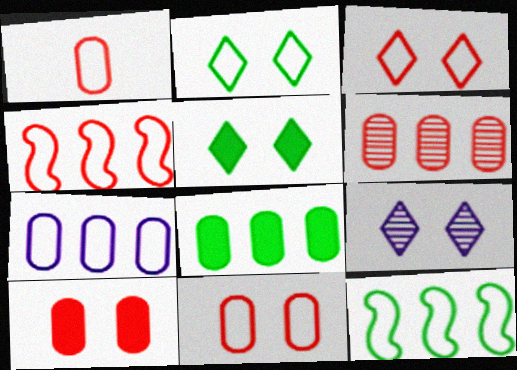[[1, 3, 4], 
[1, 6, 10], 
[3, 5, 9], 
[6, 7, 8]]